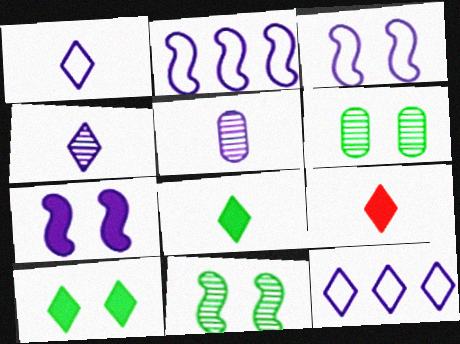[[2, 6, 9], 
[5, 7, 12]]